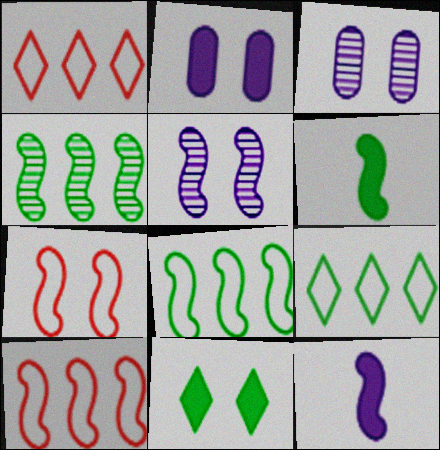[[1, 3, 6], 
[3, 7, 11], 
[4, 7, 12], 
[5, 6, 10]]